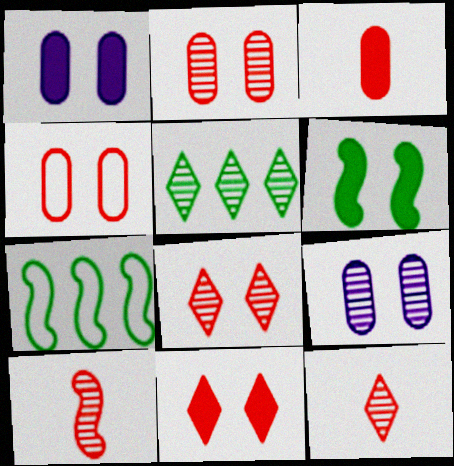[[1, 6, 11], 
[1, 7, 12], 
[5, 9, 10]]